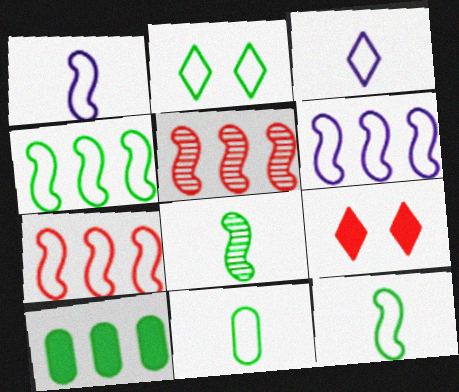[[2, 4, 11], 
[2, 8, 10], 
[4, 6, 7]]